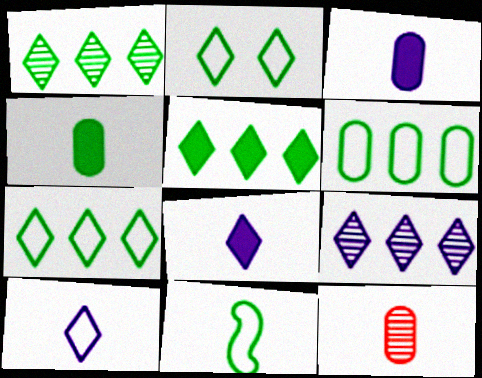[[1, 5, 7], 
[2, 6, 11], 
[8, 11, 12]]